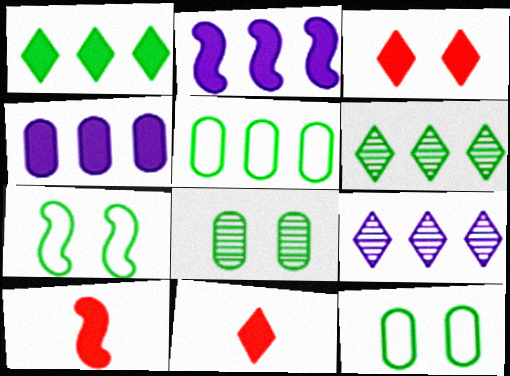[[9, 10, 12]]